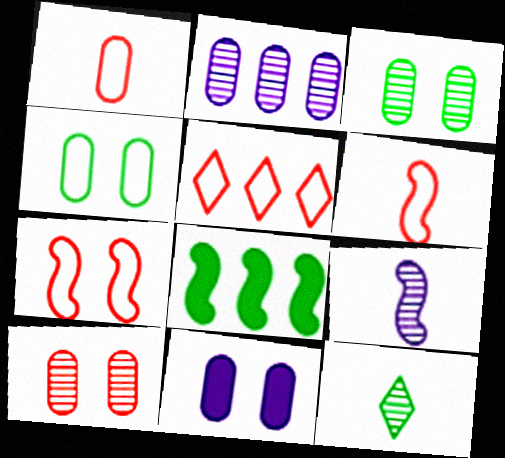[[1, 5, 7], 
[2, 5, 8], 
[4, 8, 12], 
[4, 10, 11], 
[7, 8, 9]]